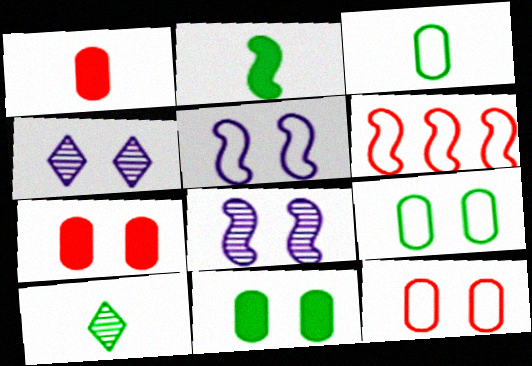[[2, 3, 10], 
[2, 6, 8]]